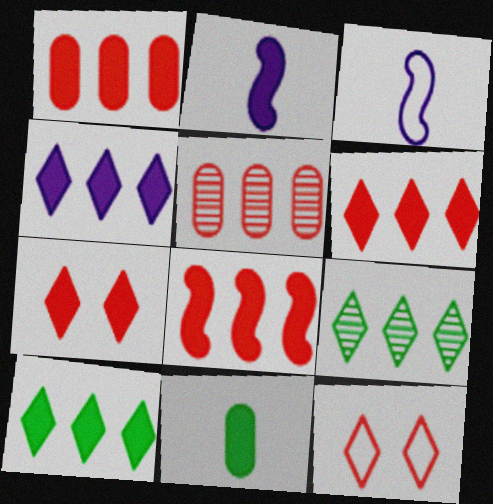[[1, 6, 8], 
[4, 6, 10]]